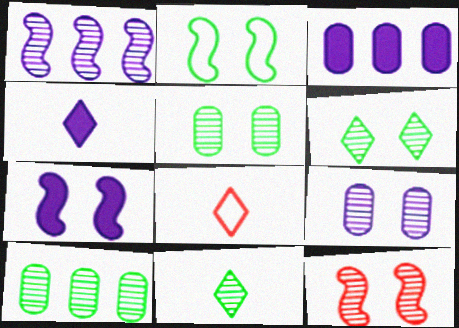[[2, 7, 12], 
[3, 4, 7], 
[4, 8, 11], 
[6, 9, 12], 
[7, 8, 10]]